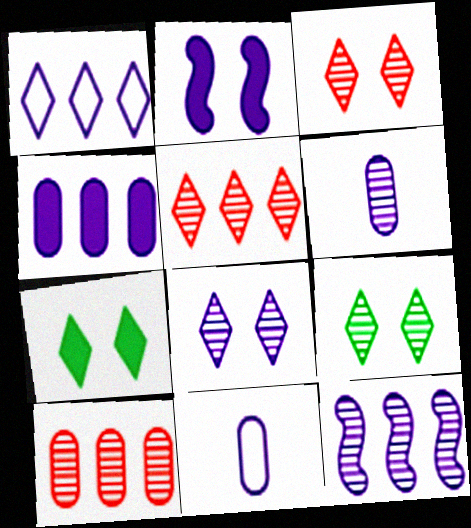[[1, 2, 6], 
[1, 4, 12], 
[3, 8, 9], 
[6, 8, 12]]